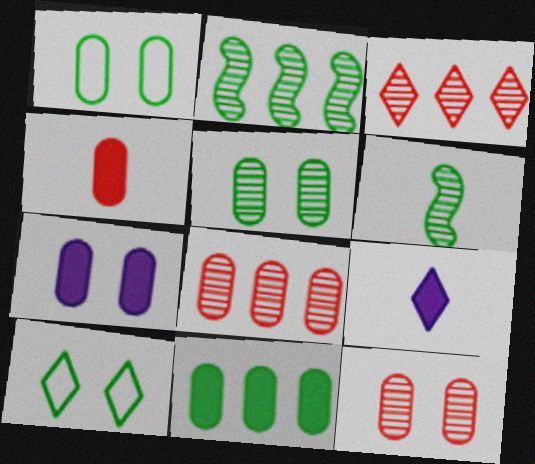[[1, 7, 12], 
[3, 9, 10], 
[4, 7, 11], 
[6, 10, 11]]